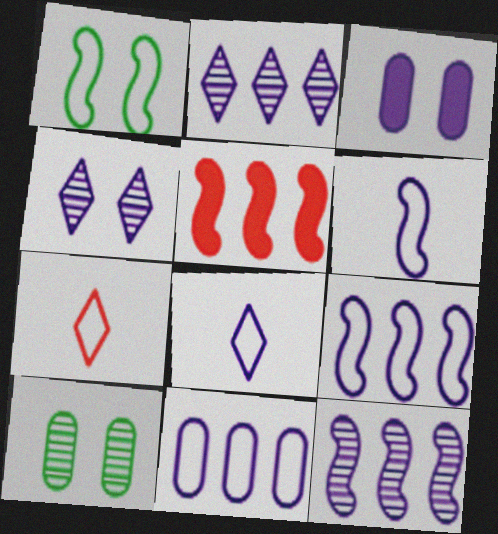[[1, 7, 11], 
[2, 3, 6], 
[3, 8, 12], 
[5, 8, 10]]